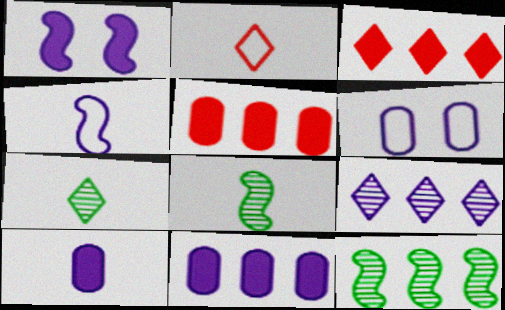[[2, 8, 10], 
[3, 6, 8]]